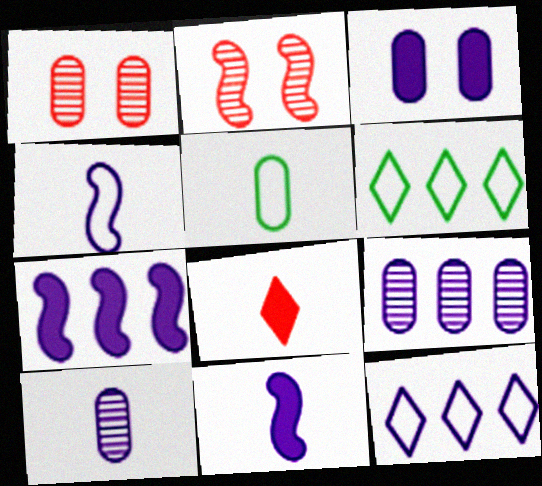[[1, 6, 11], 
[7, 9, 12]]